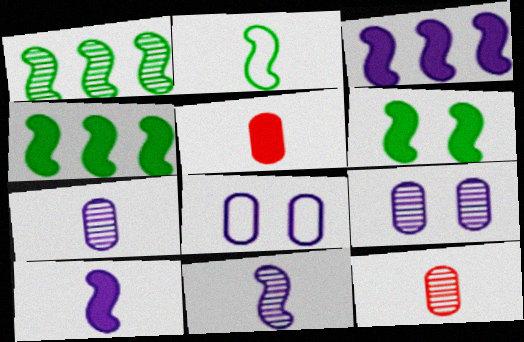[[1, 2, 6]]